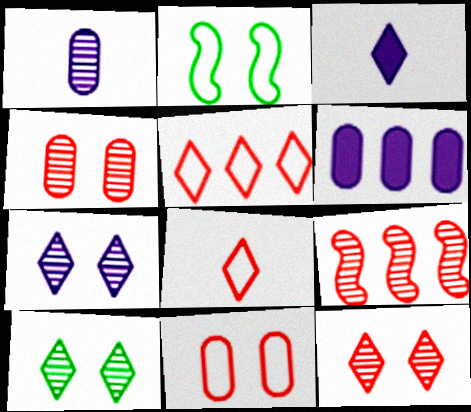[[1, 9, 10], 
[3, 5, 10], 
[7, 10, 12]]